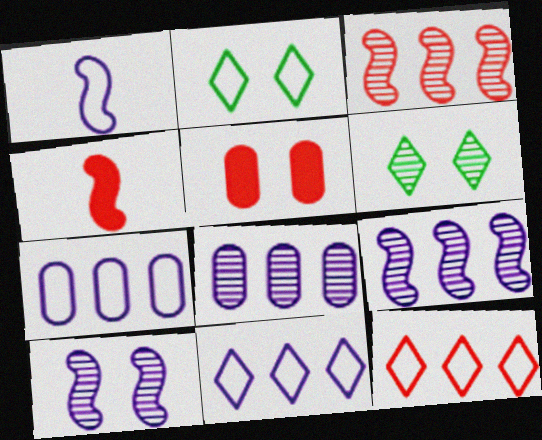[[2, 4, 8], 
[2, 5, 10], 
[4, 6, 7]]